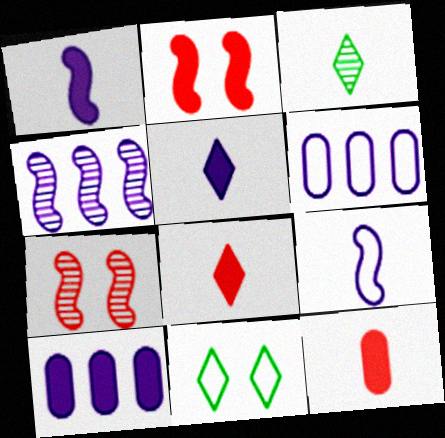[[2, 3, 6], 
[3, 9, 12], 
[4, 11, 12]]